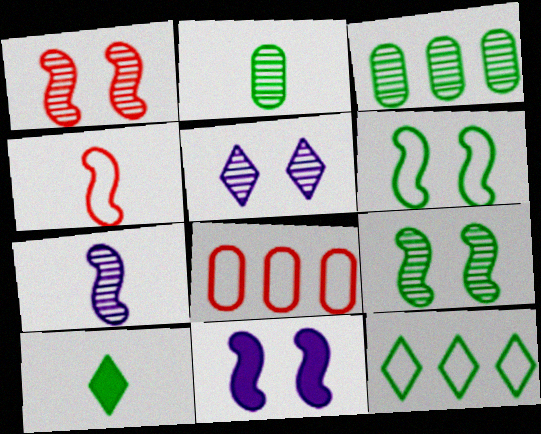[[1, 6, 11], 
[3, 6, 10]]